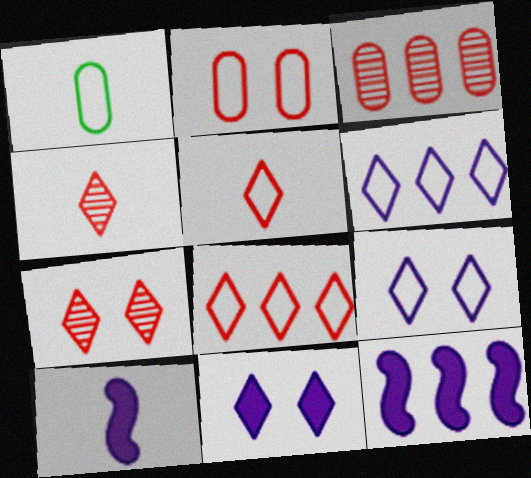[[1, 4, 10], 
[1, 7, 12]]